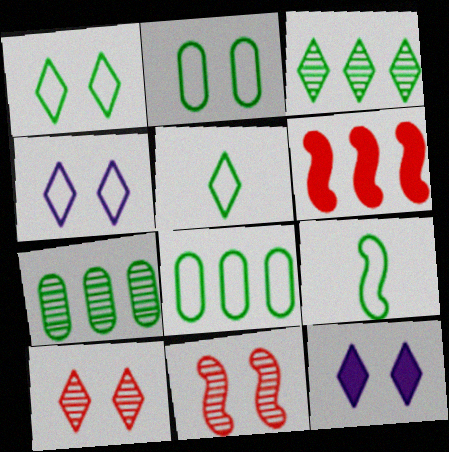[[1, 8, 9], 
[1, 10, 12], 
[2, 11, 12]]